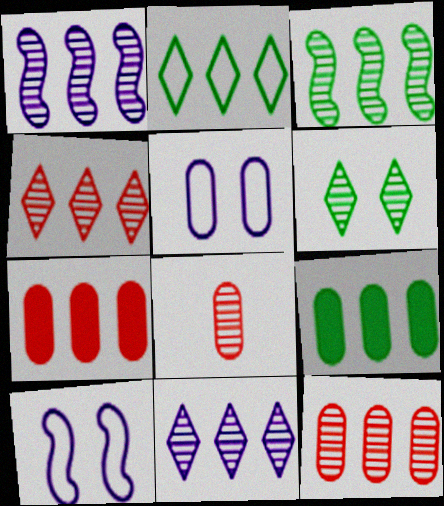[[1, 2, 7], 
[1, 6, 8], 
[2, 3, 9], 
[3, 11, 12], 
[5, 8, 9]]